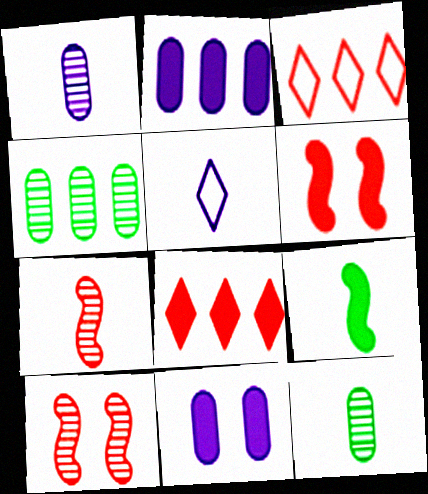[[4, 5, 6], 
[8, 9, 11]]